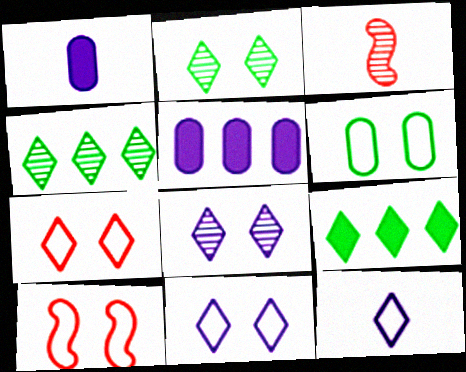[[1, 4, 10], 
[6, 10, 11]]